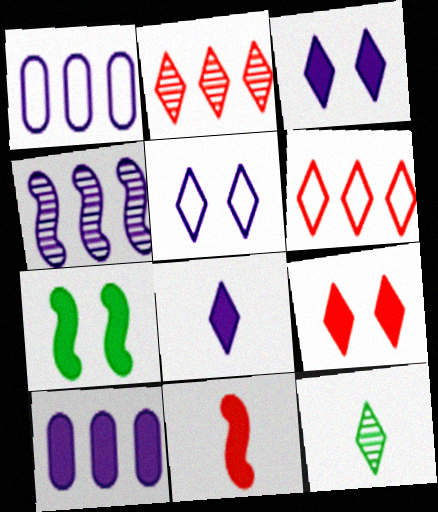[[3, 6, 12]]